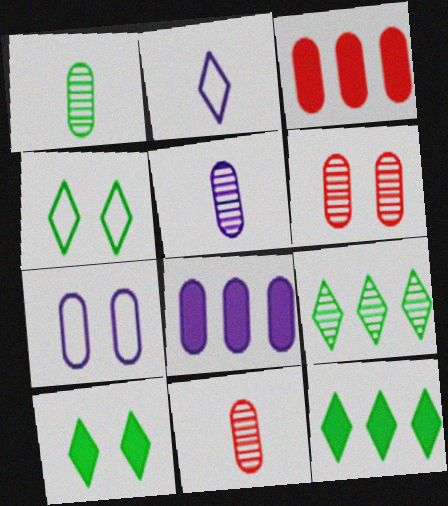[[1, 3, 7], 
[1, 5, 11], 
[5, 7, 8]]